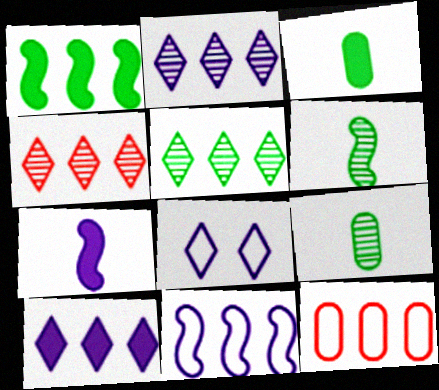[[1, 2, 12], 
[2, 4, 5]]